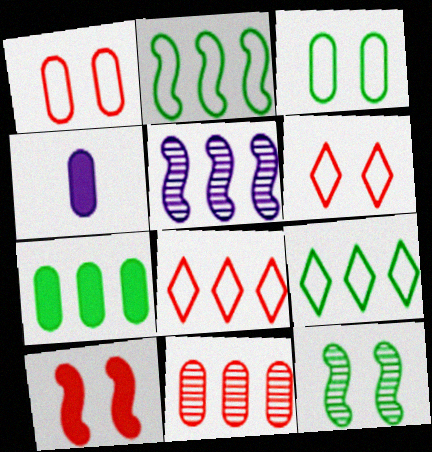[[3, 4, 11], 
[4, 8, 12], 
[5, 7, 8]]